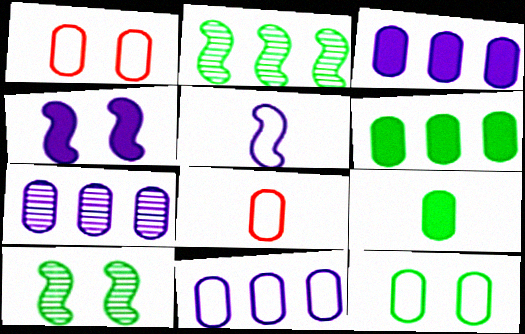[[1, 7, 9], 
[3, 7, 11], 
[8, 11, 12]]